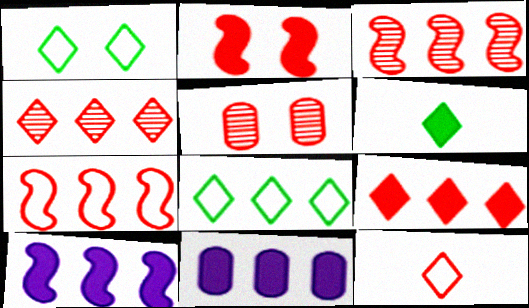[[2, 6, 11], 
[3, 8, 11]]